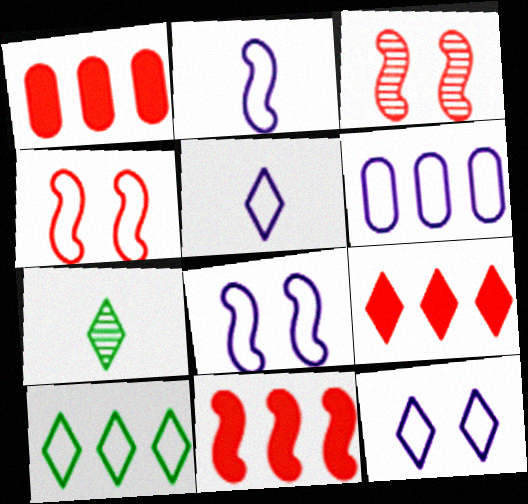[[1, 7, 8], 
[1, 9, 11], 
[2, 6, 12], 
[5, 6, 8], 
[7, 9, 12]]